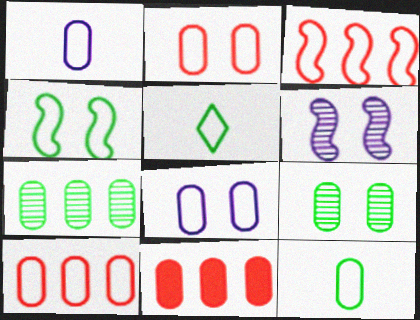[[1, 9, 11], 
[3, 5, 8], 
[5, 6, 11], 
[8, 10, 12]]